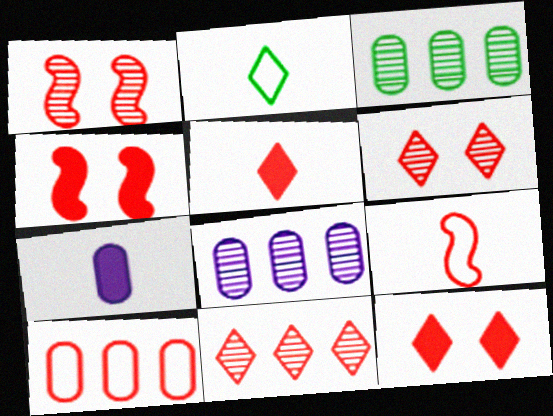[[1, 5, 10], 
[2, 4, 8]]